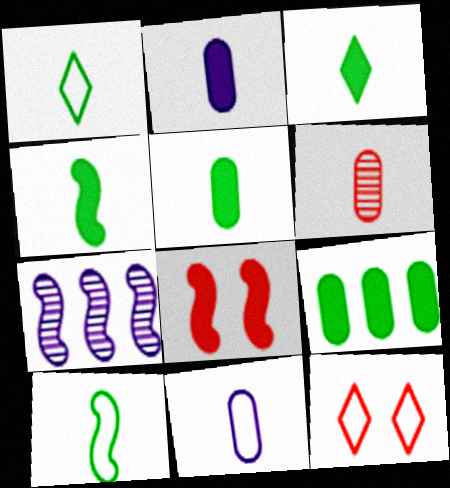[[3, 4, 5], 
[5, 6, 11], 
[5, 7, 12], 
[7, 8, 10]]